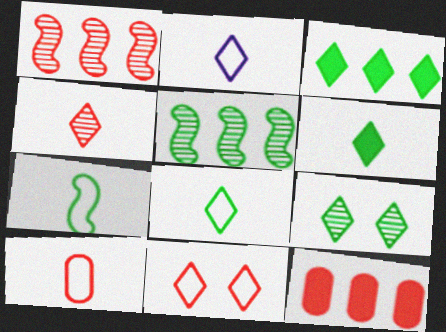[[2, 4, 6], 
[2, 7, 10], 
[3, 8, 9]]